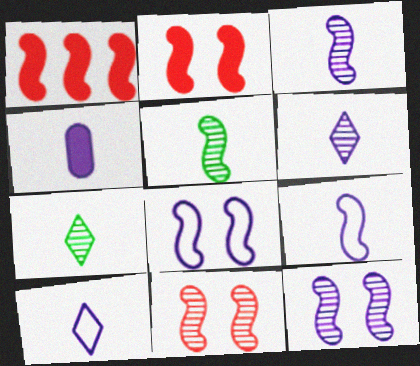[[1, 5, 8], 
[3, 4, 10], 
[4, 6, 9]]